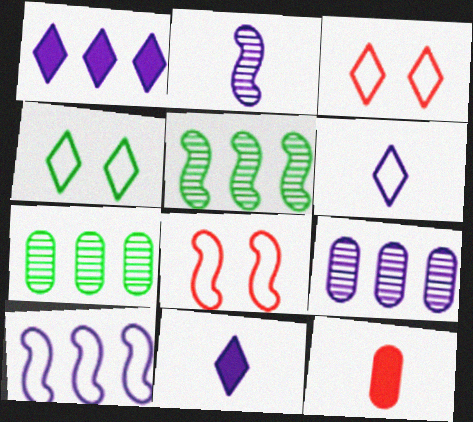[[1, 9, 10], 
[7, 8, 11]]